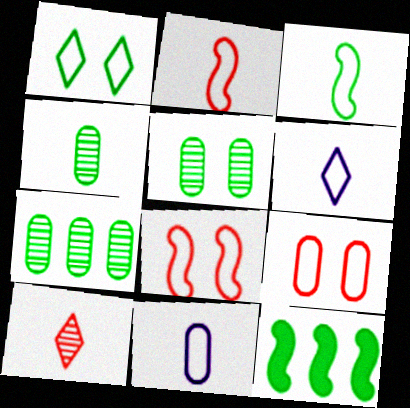[[1, 4, 12], 
[4, 5, 7]]